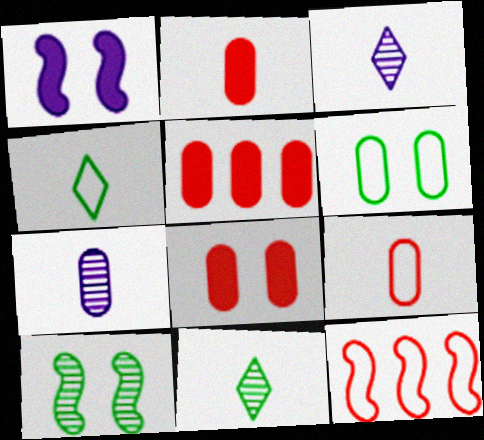[[2, 5, 8], 
[5, 6, 7]]